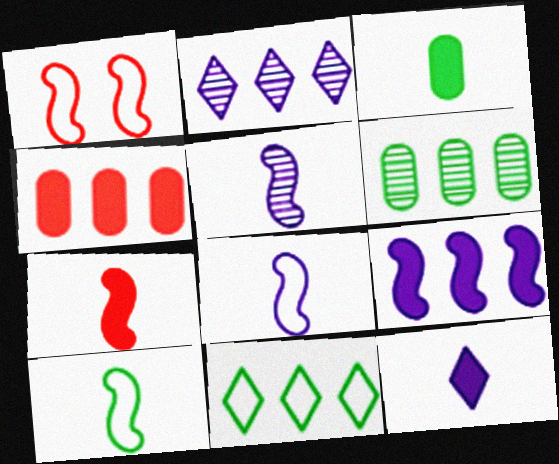[[1, 2, 3], 
[1, 6, 12], 
[3, 7, 12], 
[5, 7, 10]]